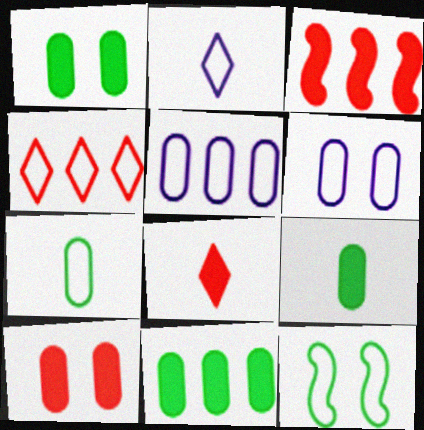[[1, 9, 11], 
[3, 8, 10]]